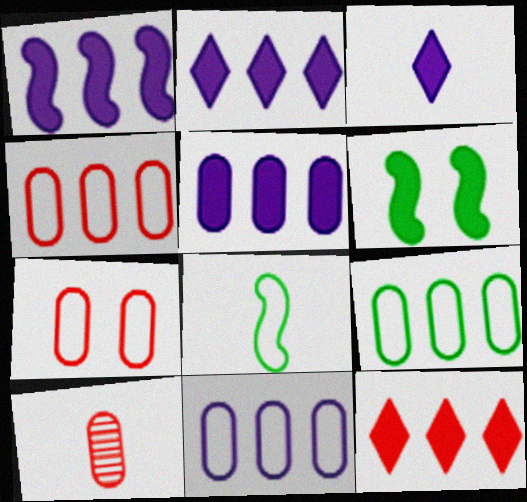[[1, 2, 5], 
[3, 8, 10], 
[4, 9, 11]]